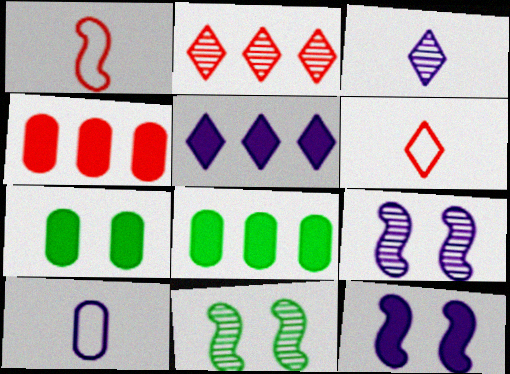[[5, 9, 10], 
[6, 8, 9]]